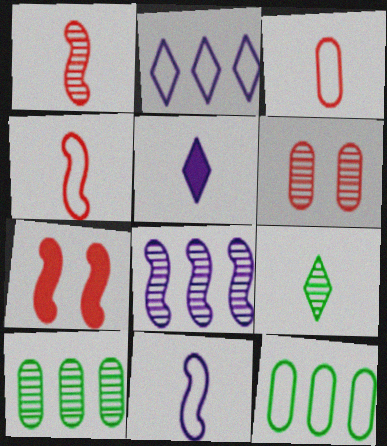[[6, 8, 9]]